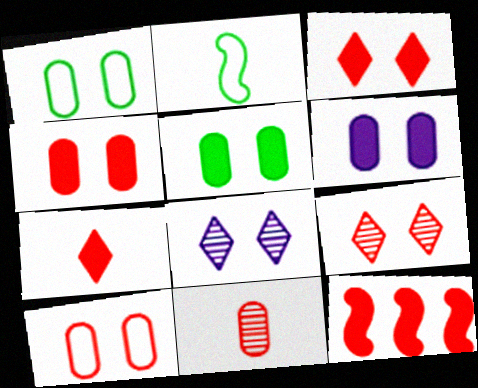[[4, 5, 6], 
[4, 7, 12]]